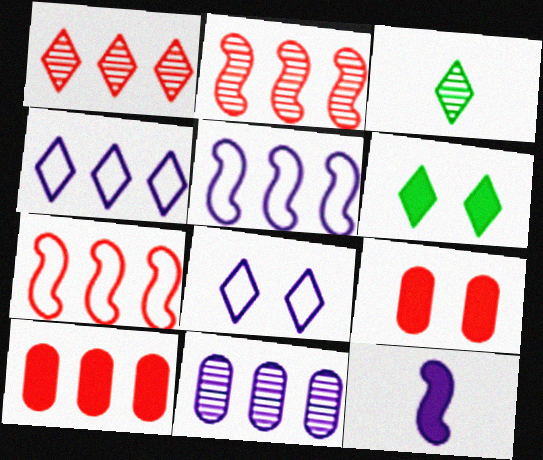[[1, 7, 10], 
[3, 5, 9], 
[6, 10, 12], 
[8, 11, 12]]